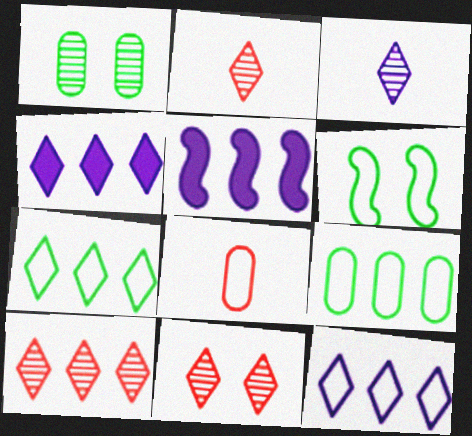[[2, 10, 11], 
[4, 7, 10], 
[5, 9, 10], 
[6, 8, 12]]